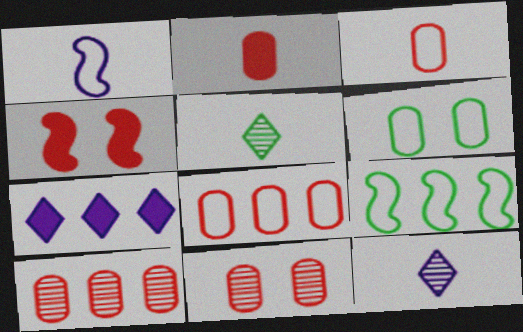[[1, 2, 5], 
[2, 8, 11], 
[7, 9, 10]]